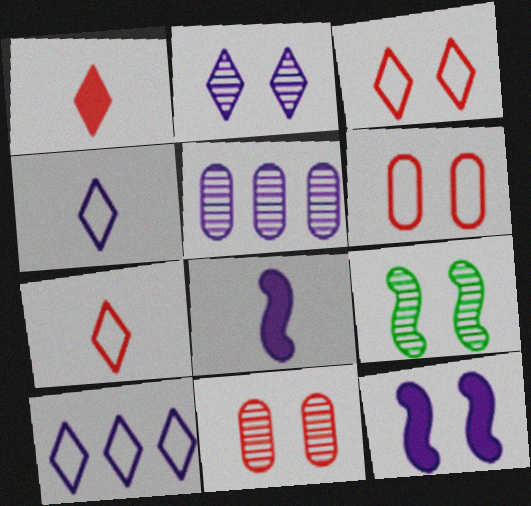[[2, 9, 11], 
[4, 5, 12]]